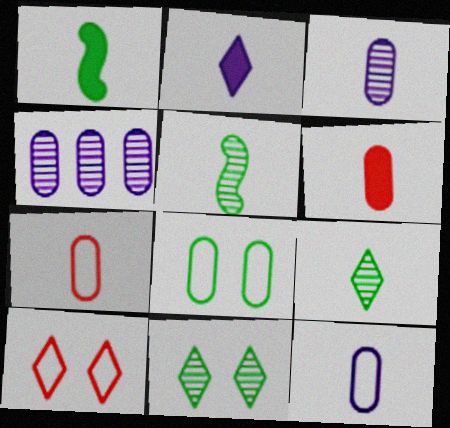[[1, 2, 6], 
[1, 4, 10], 
[2, 5, 7], 
[4, 6, 8]]